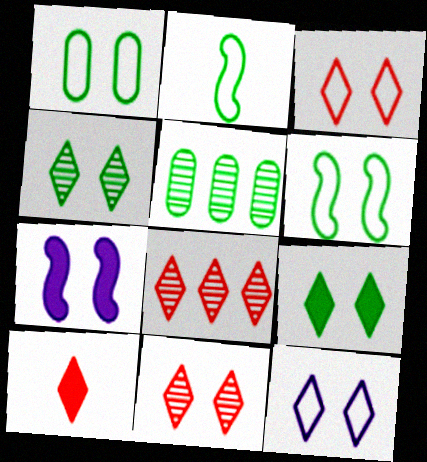[[1, 7, 11], 
[2, 5, 9], 
[3, 8, 10], 
[9, 11, 12]]